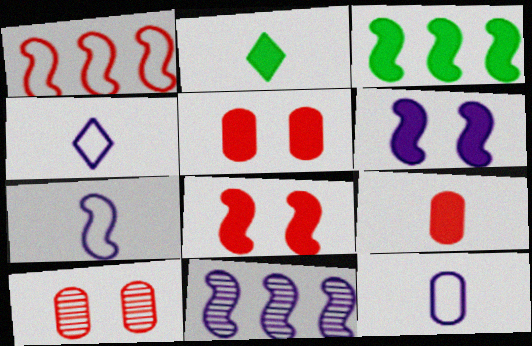[[1, 3, 11], 
[3, 4, 10], 
[4, 7, 12], 
[6, 7, 11]]